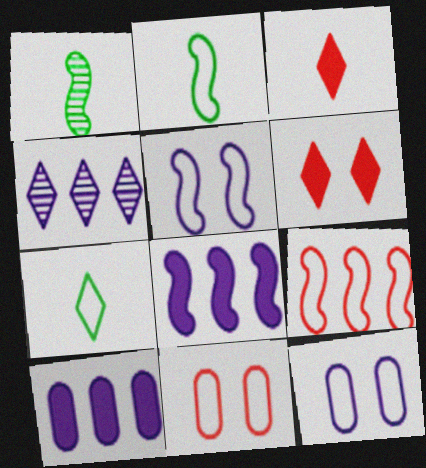[[2, 5, 9], 
[4, 6, 7], 
[7, 9, 12]]